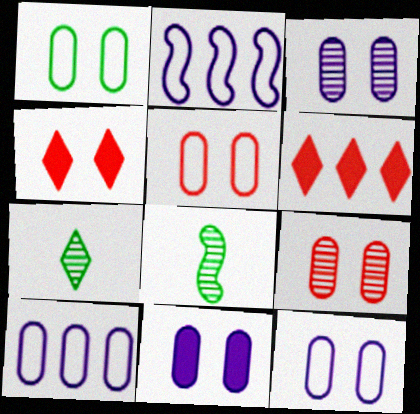[[1, 5, 12], 
[1, 9, 11], 
[3, 11, 12], 
[4, 8, 10], 
[6, 8, 12]]